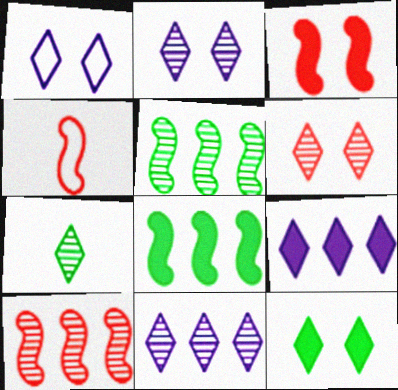[[1, 6, 12], 
[3, 4, 10], 
[6, 7, 11]]